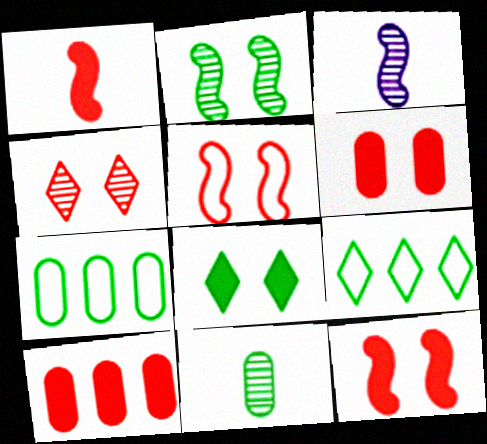[[3, 6, 9], 
[4, 5, 6]]